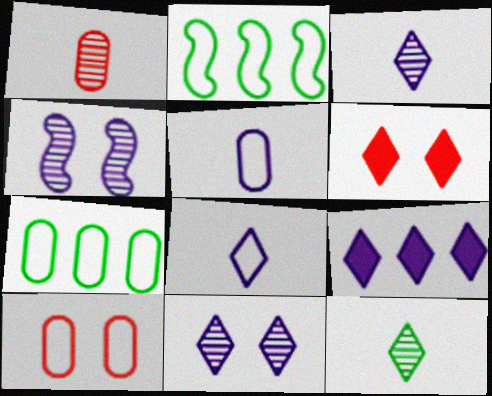[[2, 8, 10], 
[4, 5, 9], 
[5, 7, 10], 
[8, 9, 11]]